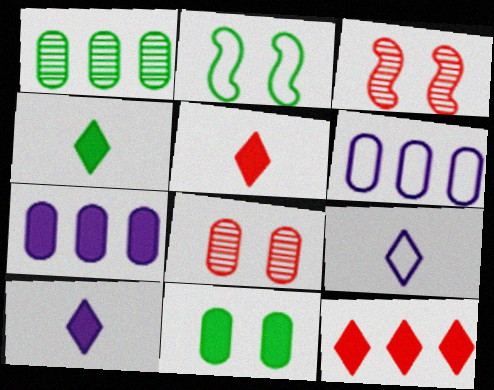[[1, 2, 4], 
[3, 4, 6], 
[4, 5, 10]]